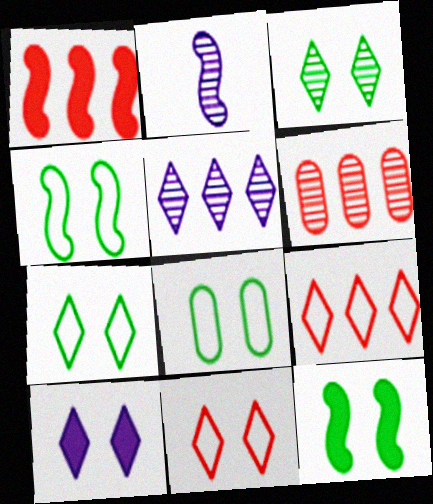[[1, 2, 4], 
[1, 6, 9], 
[2, 3, 6], 
[3, 8, 12], 
[3, 10, 11], 
[4, 7, 8]]